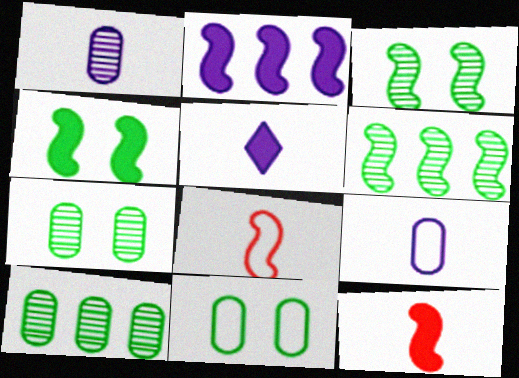[[2, 3, 8], 
[2, 4, 12]]